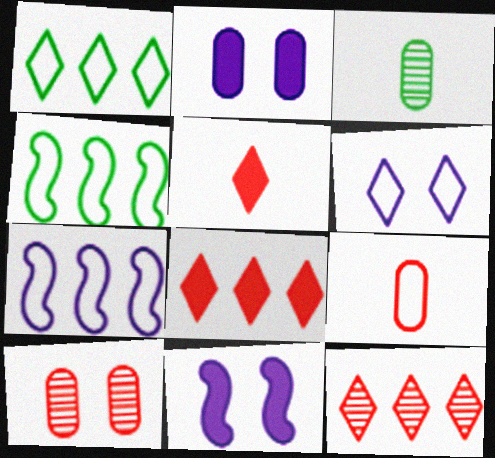[[4, 6, 9]]